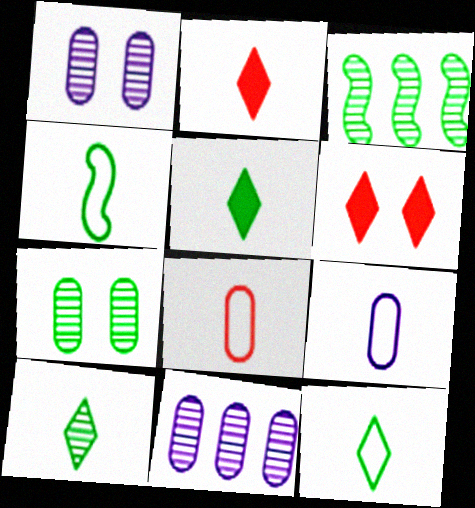[[3, 6, 9], 
[3, 7, 10], 
[4, 6, 11], 
[5, 10, 12]]